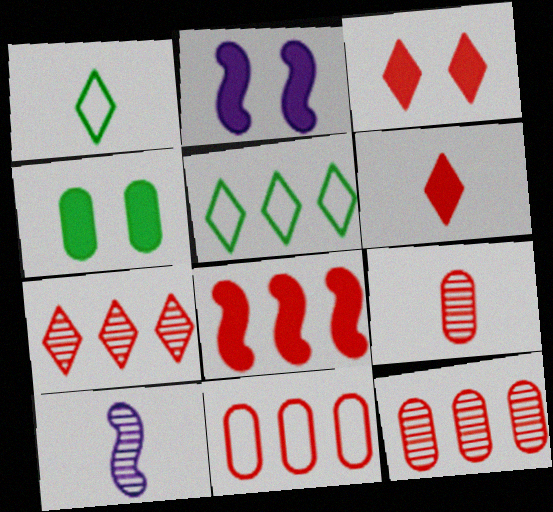[[1, 2, 12], 
[2, 3, 4], 
[2, 5, 9], 
[7, 8, 11]]